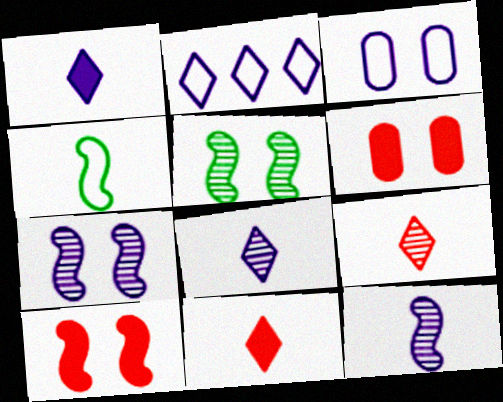[]